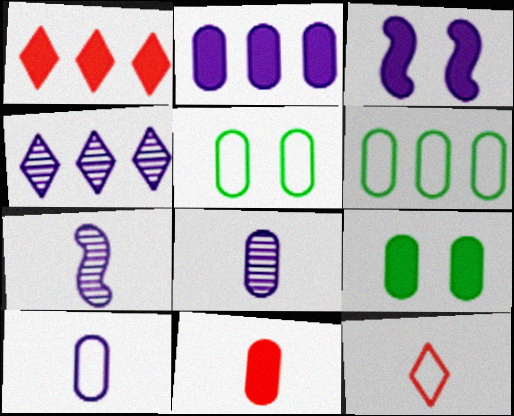[[1, 5, 7], 
[2, 9, 11], 
[3, 4, 10]]